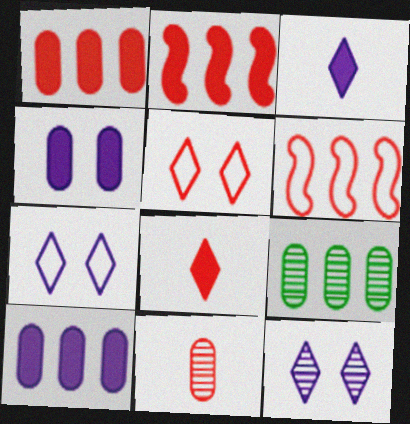[[2, 5, 11]]